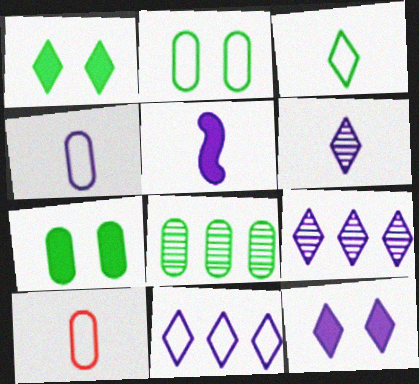[[4, 5, 6], 
[6, 11, 12]]